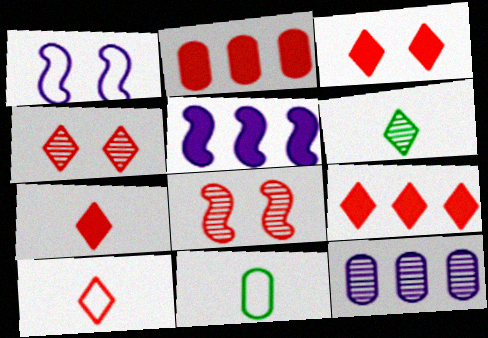[[1, 2, 6], 
[2, 8, 10], 
[3, 7, 9], 
[4, 5, 11], 
[4, 9, 10], 
[6, 8, 12]]